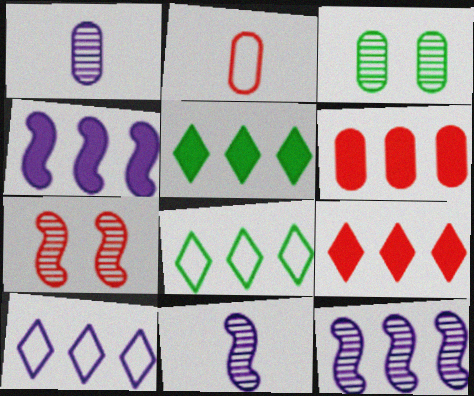[[2, 7, 9], 
[4, 5, 6], 
[6, 8, 12]]